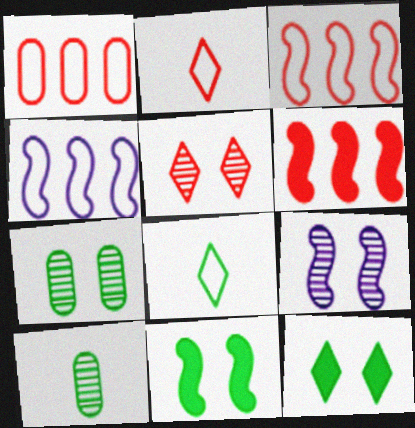[[5, 7, 9]]